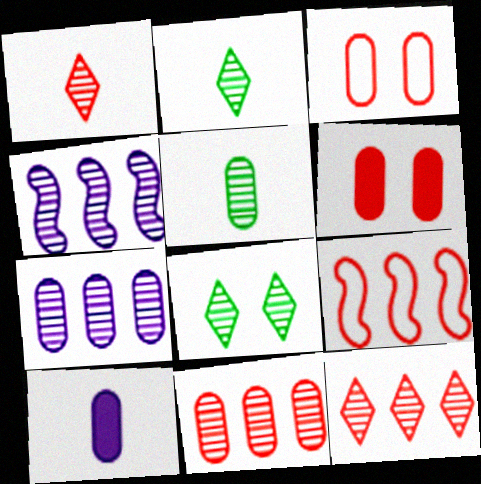[[1, 6, 9], 
[8, 9, 10]]